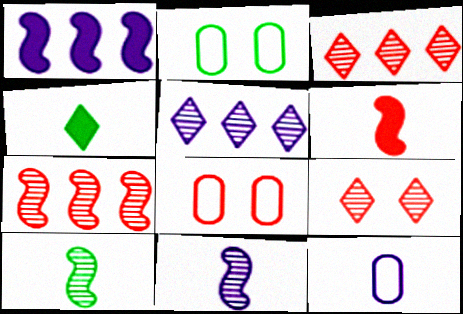[[2, 5, 6], 
[3, 6, 8]]